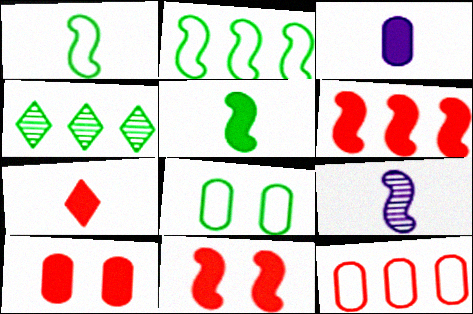[[2, 9, 11], 
[3, 5, 7], 
[4, 5, 8], 
[6, 7, 10]]